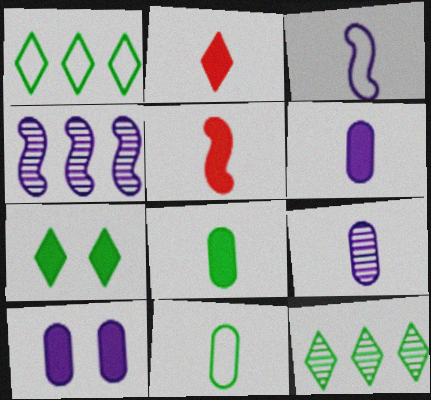[]